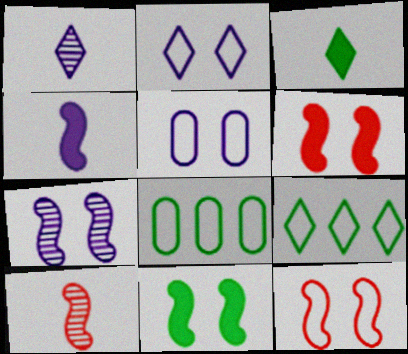[[1, 6, 8], 
[7, 11, 12]]